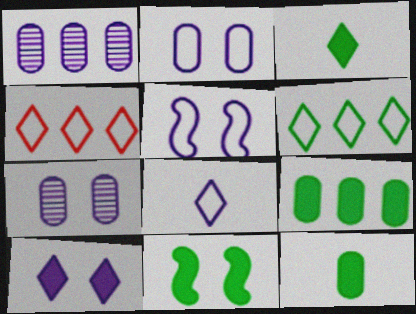[[3, 9, 11], 
[5, 7, 10]]